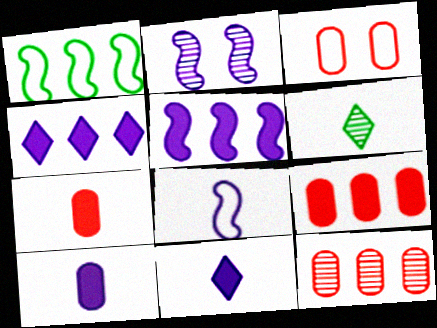[[1, 4, 12], 
[2, 5, 8], 
[2, 6, 12], 
[3, 5, 6], 
[3, 7, 12], 
[6, 7, 8]]